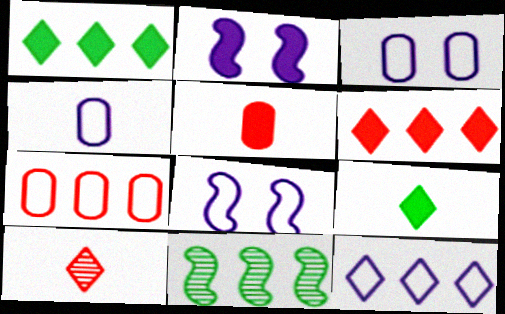[[1, 2, 5], 
[4, 8, 12]]